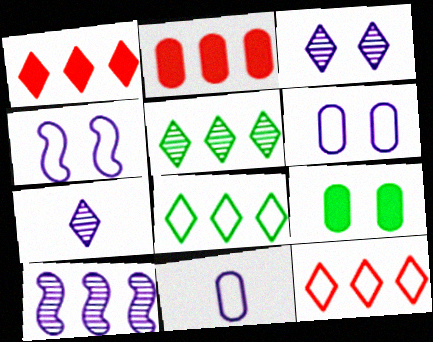[[2, 8, 10]]